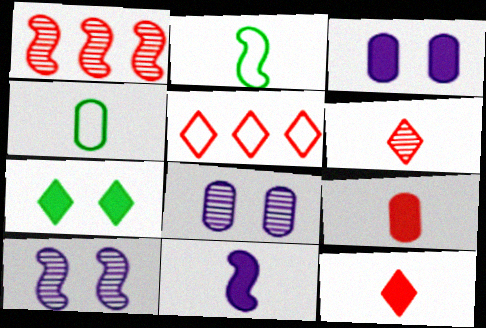[[4, 6, 11]]